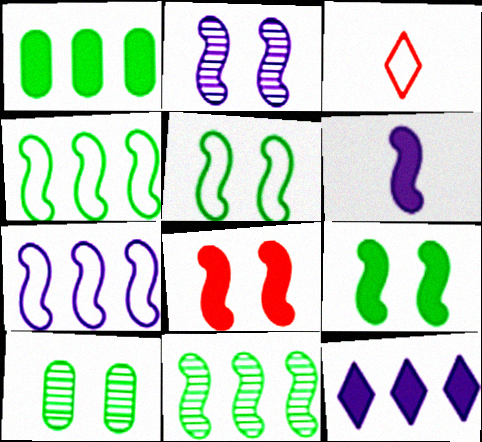[[1, 2, 3], 
[2, 5, 8], 
[2, 6, 7]]